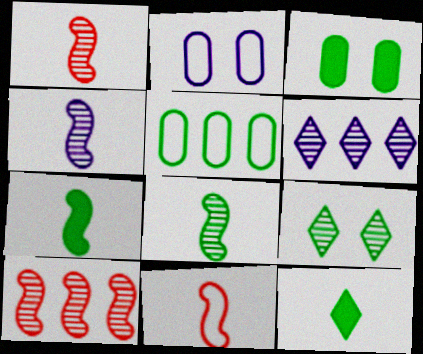[[1, 4, 8], 
[2, 10, 12], 
[3, 6, 11], 
[4, 7, 11], 
[5, 7, 9]]